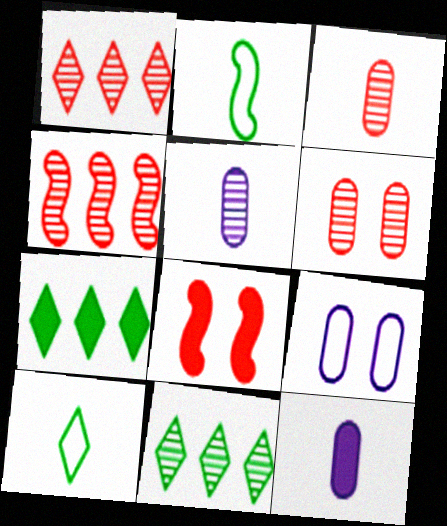[[7, 8, 12]]